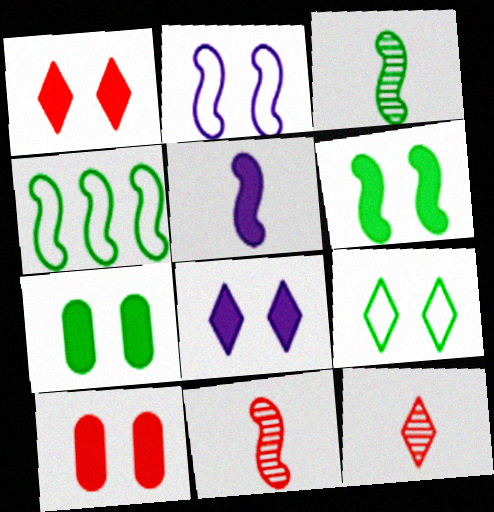[[3, 4, 6], 
[6, 8, 10]]